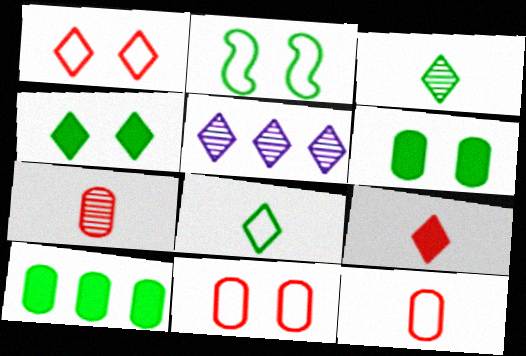[[2, 3, 10]]